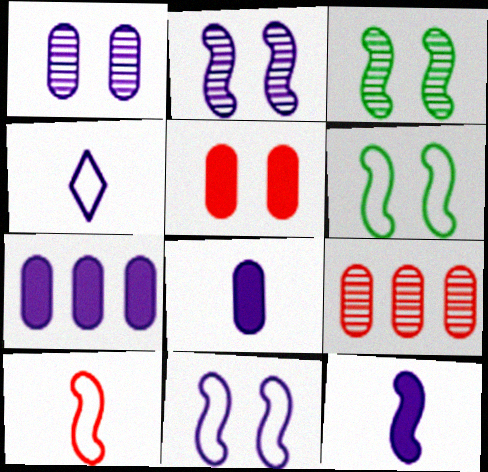[[2, 4, 7]]